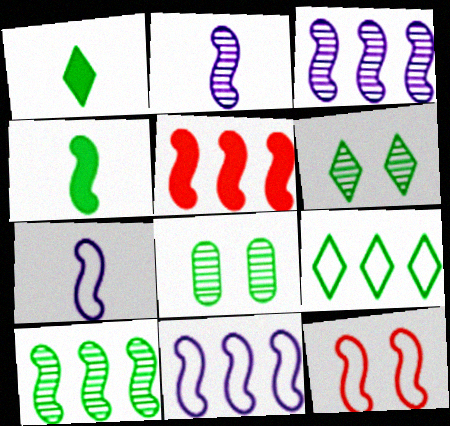[[1, 6, 9], 
[3, 4, 12], 
[4, 8, 9], 
[5, 10, 11]]